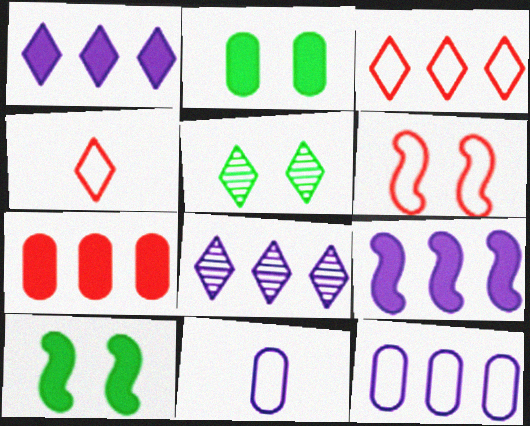[[1, 4, 5], 
[8, 9, 12]]